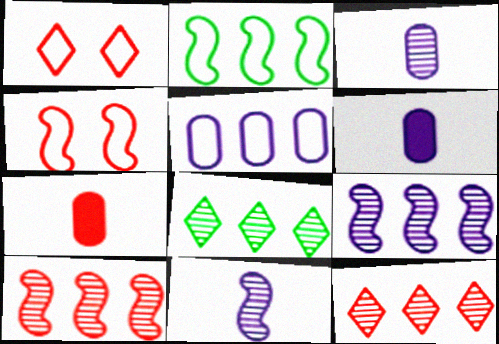[[1, 7, 10], 
[4, 6, 8], 
[4, 7, 12]]